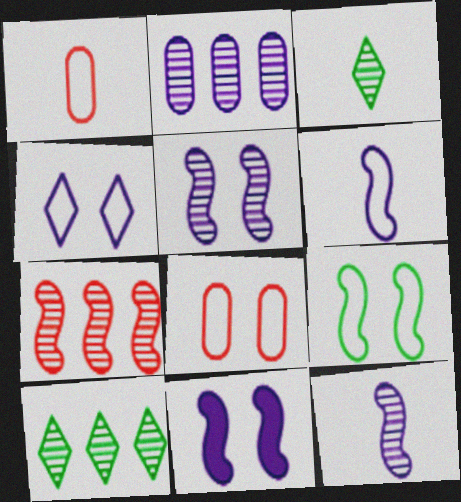[[1, 10, 11], 
[2, 7, 10], 
[4, 8, 9]]